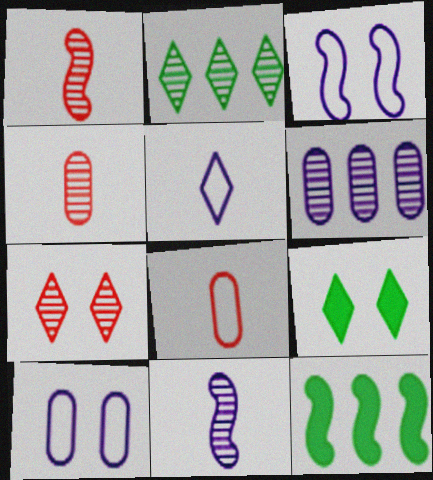[[1, 3, 12]]